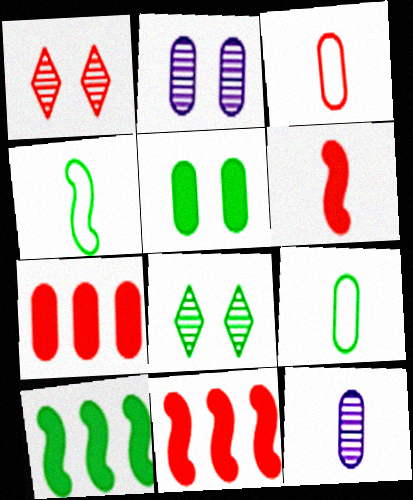[[1, 3, 11], 
[2, 7, 9], 
[8, 9, 10]]